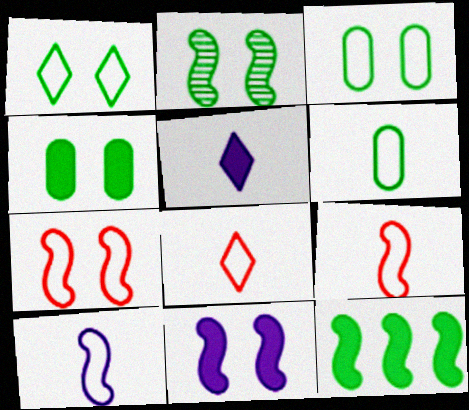[[1, 2, 4], 
[2, 7, 11], 
[6, 8, 10]]